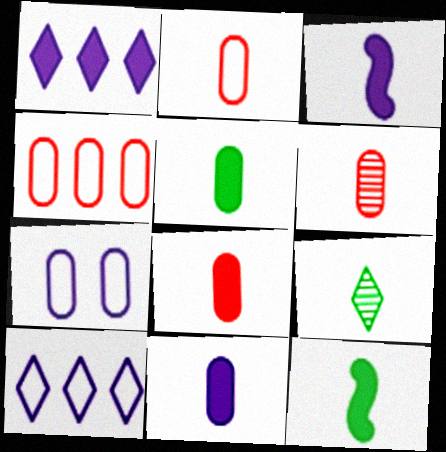[[2, 3, 9], 
[2, 6, 8], 
[5, 8, 11]]